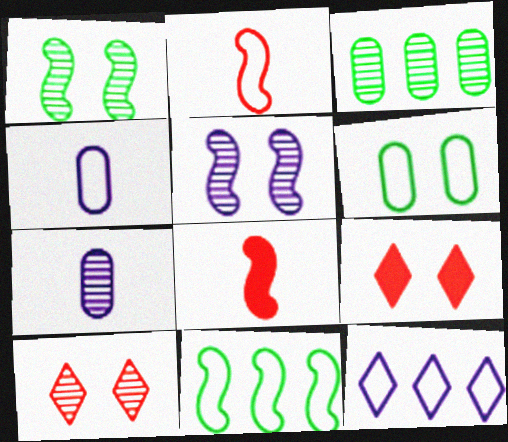[[2, 6, 12], 
[5, 6, 9], 
[5, 8, 11], 
[7, 9, 11]]